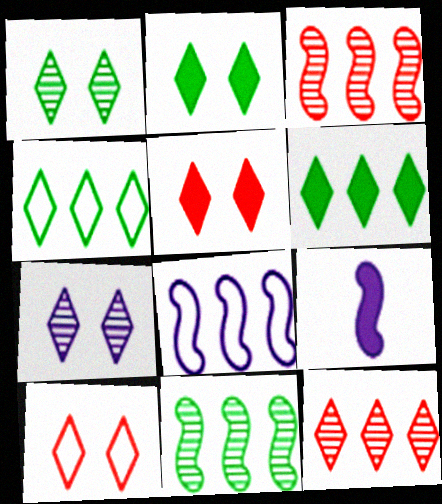[[2, 7, 10]]